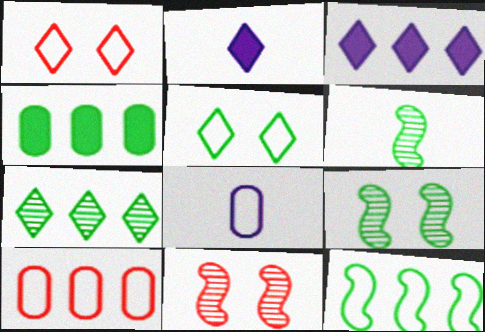[[1, 2, 7], 
[1, 8, 12], 
[2, 9, 10], 
[4, 5, 6], 
[4, 7, 12]]